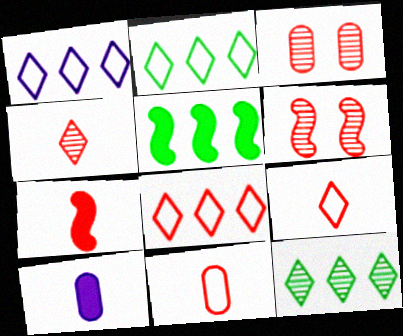[[1, 2, 8], 
[2, 6, 10], 
[3, 7, 8], 
[4, 7, 11]]